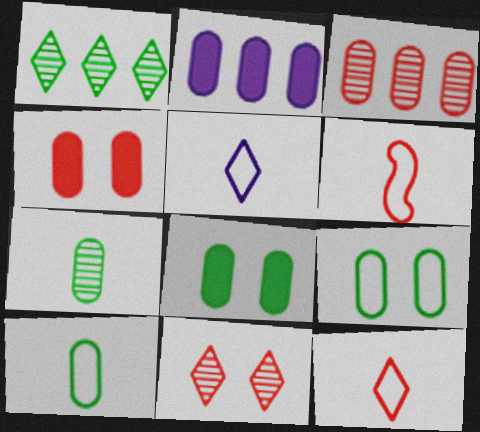[[5, 6, 10]]